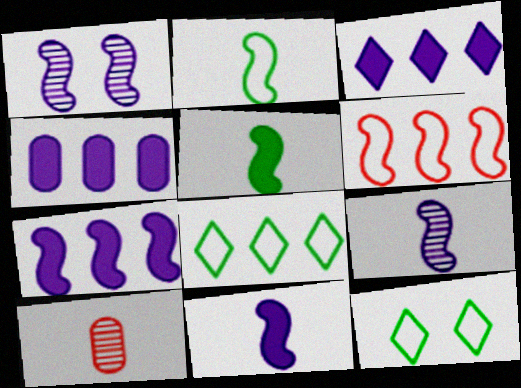[[1, 5, 6], 
[3, 4, 7], 
[7, 10, 12]]